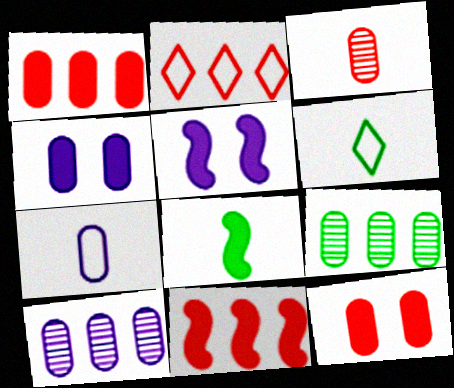[[4, 7, 10], 
[5, 8, 11], 
[7, 9, 12]]